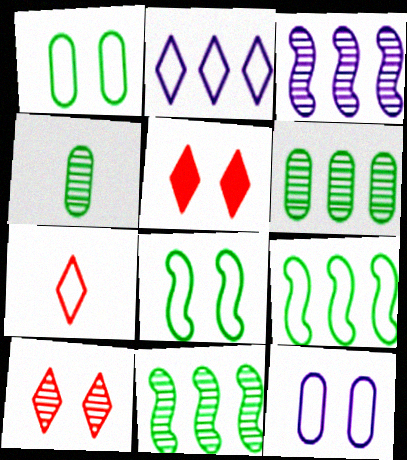[[3, 4, 10], 
[7, 9, 12]]